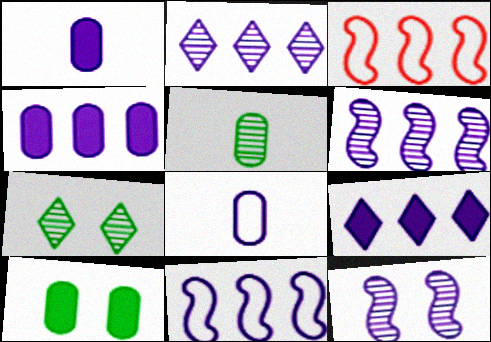[[1, 3, 7], 
[2, 4, 11], 
[8, 9, 12]]